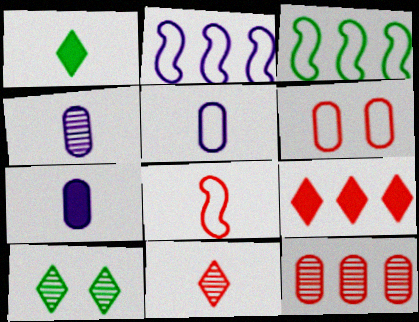[[1, 4, 8], 
[4, 5, 7]]